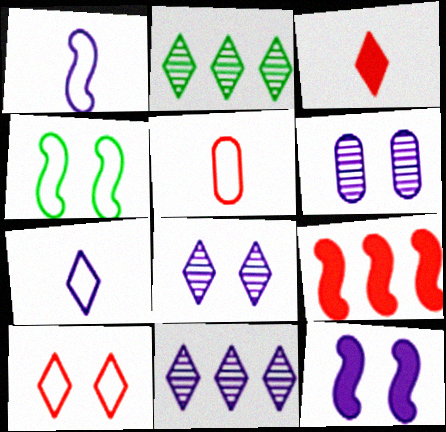[[2, 5, 12]]